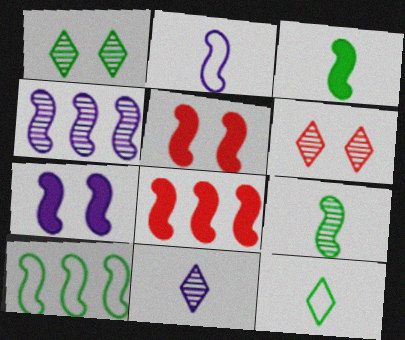[[2, 4, 7], 
[3, 7, 8], 
[4, 8, 10]]